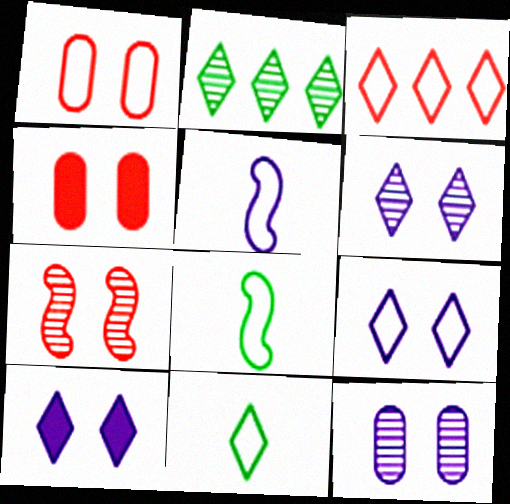[[2, 4, 5], 
[3, 9, 11], 
[6, 9, 10]]